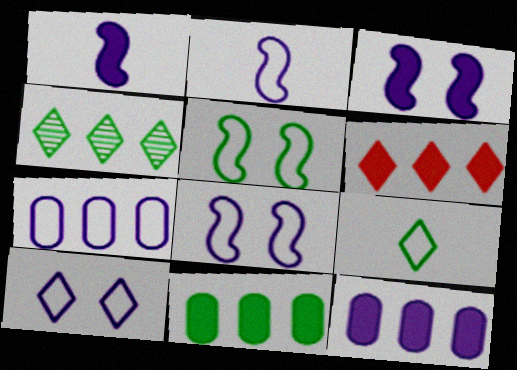[[2, 7, 10]]